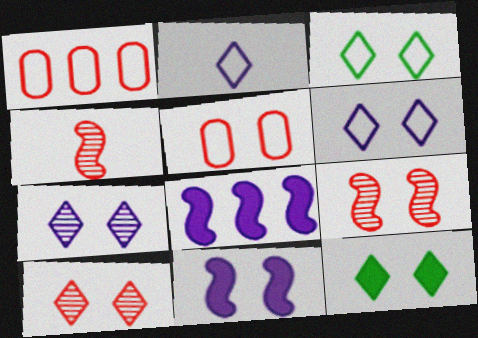[[6, 10, 12]]